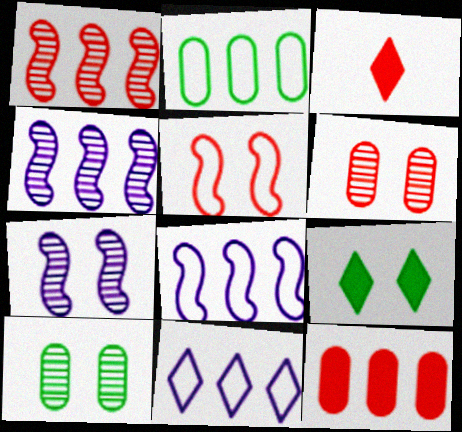[[2, 3, 7], 
[3, 8, 10]]